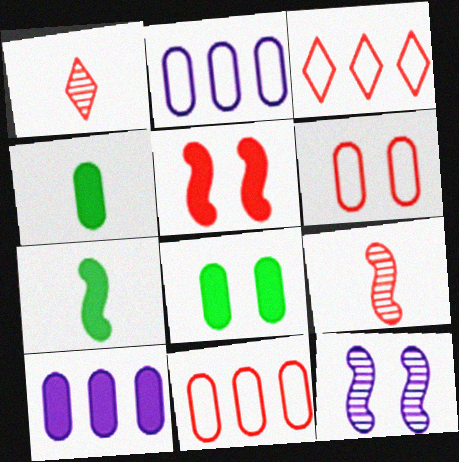[[1, 5, 11], 
[3, 4, 12]]